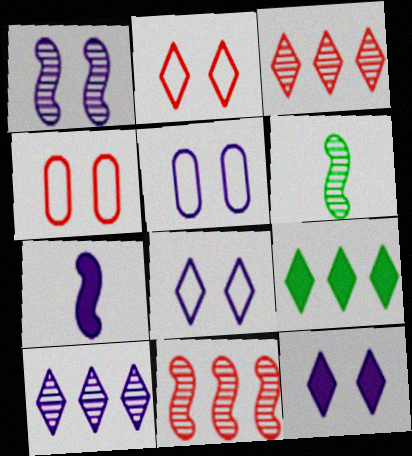[[1, 5, 12], 
[1, 6, 11], 
[5, 7, 10]]